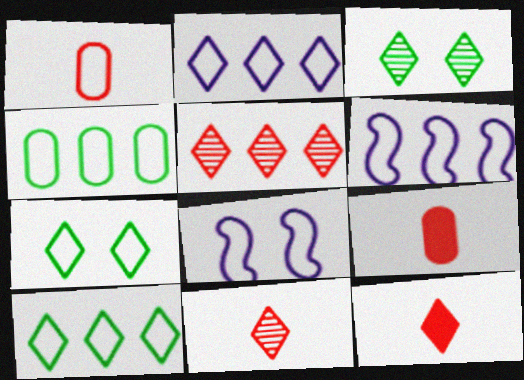[[1, 6, 7], 
[1, 8, 10], 
[2, 3, 12], 
[3, 6, 9]]